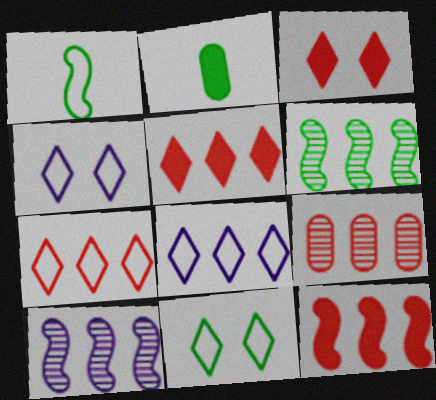[[2, 6, 11], 
[7, 9, 12]]